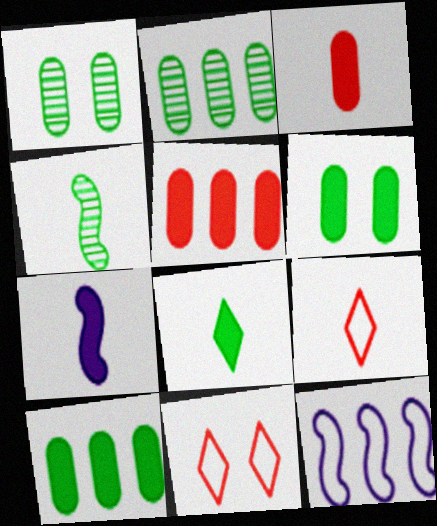[[2, 7, 11], 
[3, 7, 8]]